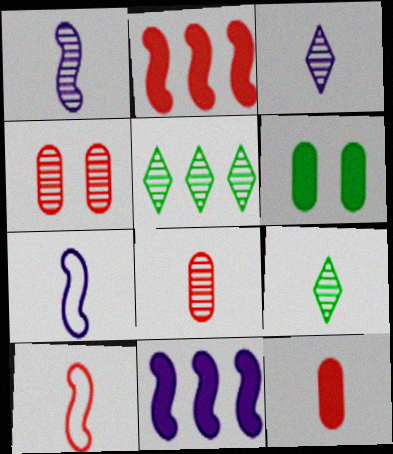[[1, 4, 5], 
[1, 8, 9], 
[7, 9, 12]]